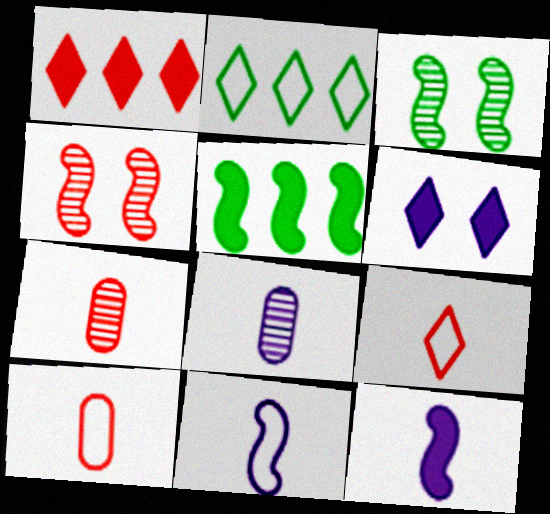[[1, 4, 10], 
[4, 5, 11]]